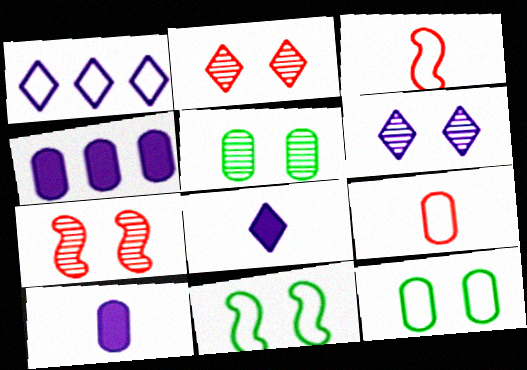[[1, 3, 12], 
[1, 6, 8], 
[1, 9, 11], 
[4, 5, 9], 
[5, 6, 7]]